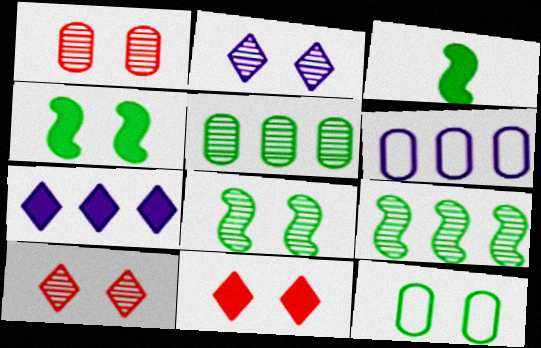[[1, 2, 8], 
[3, 6, 10]]